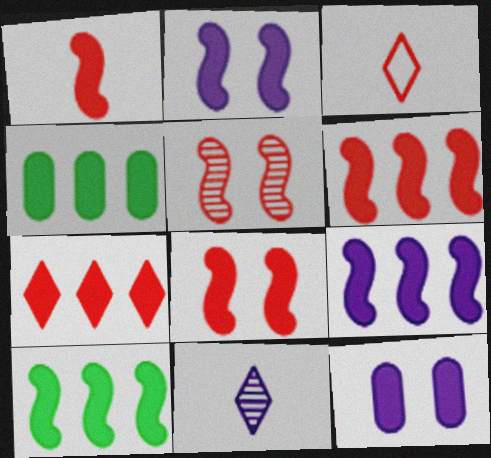[[1, 2, 10], 
[1, 6, 8], 
[4, 7, 9], 
[6, 9, 10]]